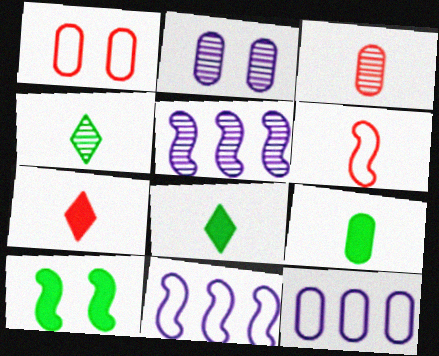[[1, 5, 8], 
[3, 6, 7], 
[5, 6, 10]]